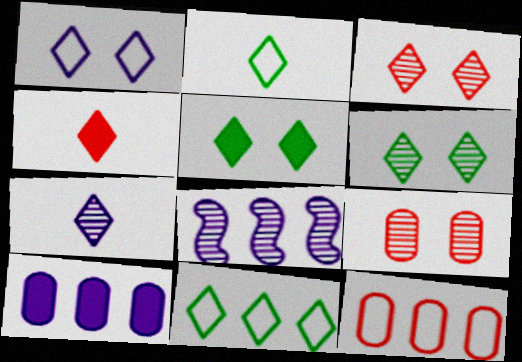[[1, 3, 5], 
[2, 4, 7]]